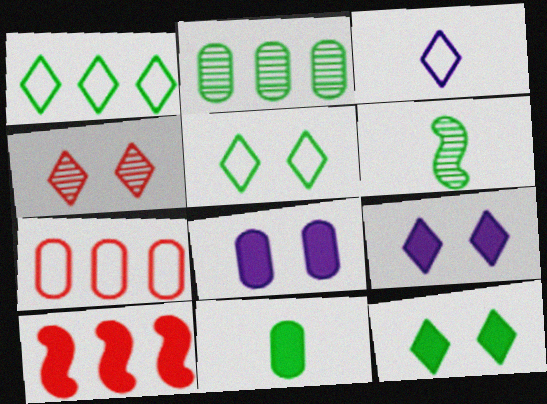[[4, 5, 9], 
[6, 7, 9], 
[9, 10, 11]]